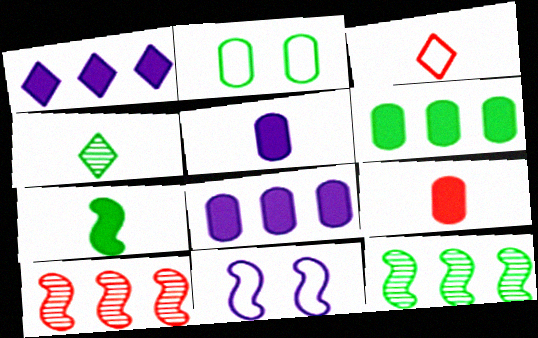[[7, 10, 11]]